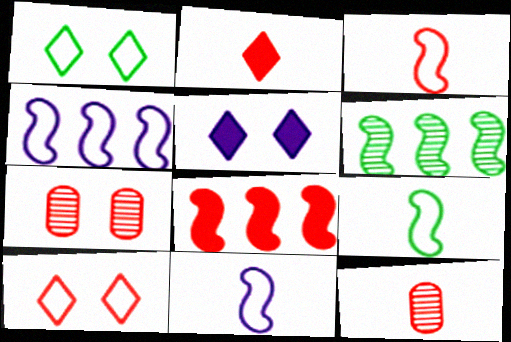[[2, 3, 12], 
[3, 9, 11], 
[4, 6, 8], 
[8, 10, 12]]